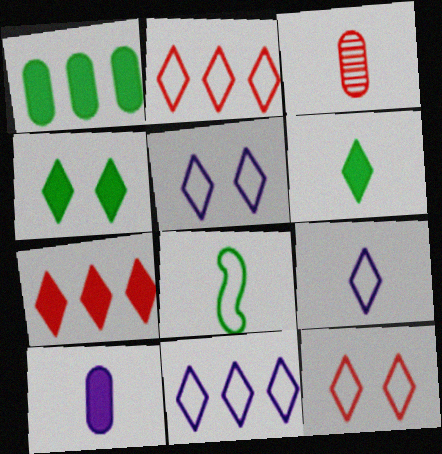[[5, 9, 11]]